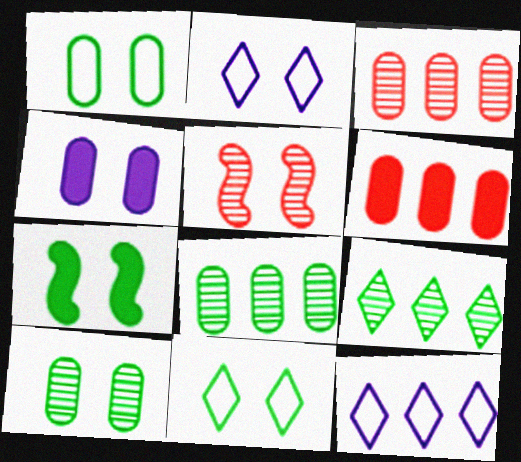[[4, 5, 11], 
[7, 10, 11]]